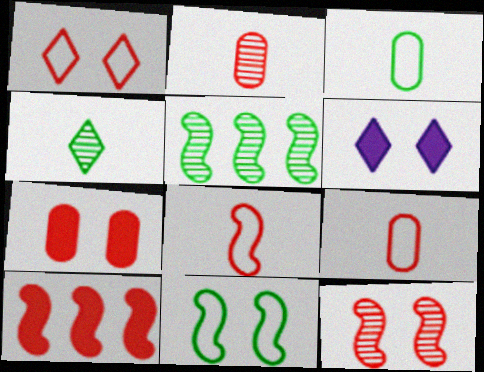[[1, 2, 10], 
[1, 7, 12], 
[5, 6, 9], 
[8, 10, 12]]